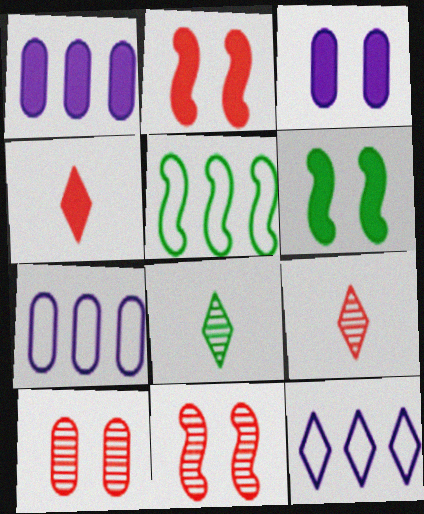[[1, 4, 6], 
[2, 7, 8], 
[3, 5, 9], 
[6, 7, 9]]